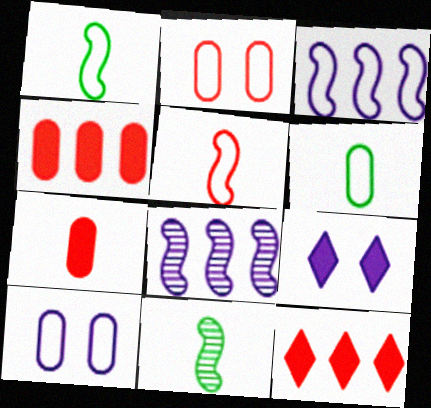[[10, 11, 12]]